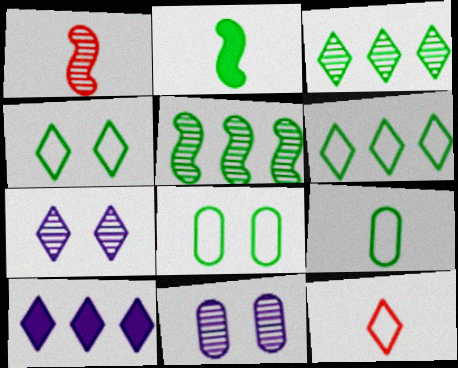[[1, 3, 11], 
[1, 8, 10], 
[2, 3, 8]]